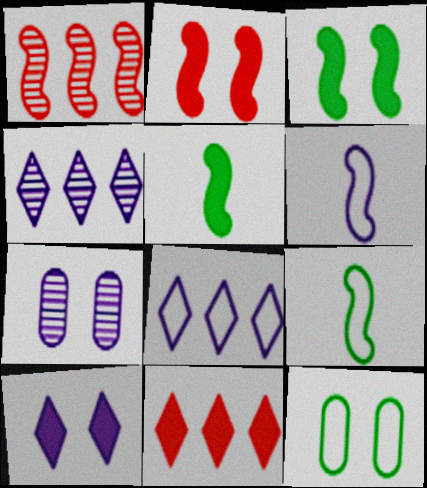[[1, 3, 6], 
[7, 9, 11]]